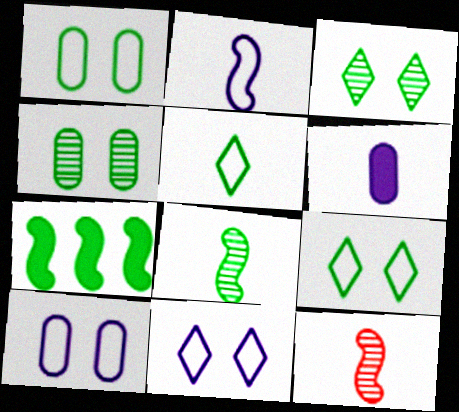[[4, 5, 7], 
[5, 6, 12]]